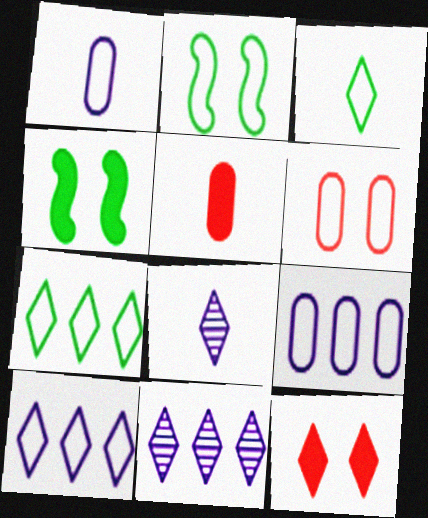[[2, 5, 11], 
[3, 11, 12], 
[7, 8, 12]]